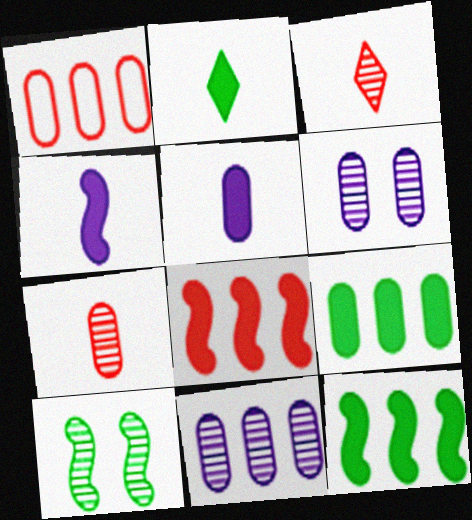[[1, 9, 11], 
[3, 10, 11]]